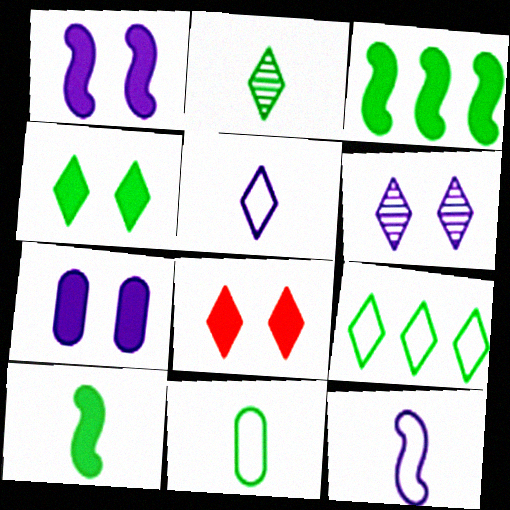[[2, 4, 9], 
[2, 10, 11]]